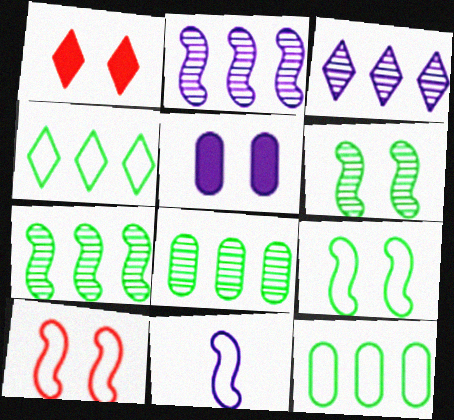[[1, 8, 11], 
[3, 5, 11]]